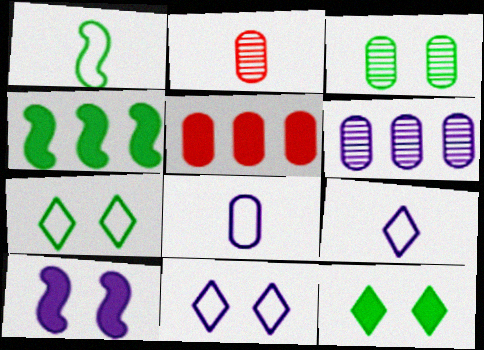[[2, 3, 6], 
[2, 4, 11], 
[3, 5, 8], 
[6, 9, 10]]